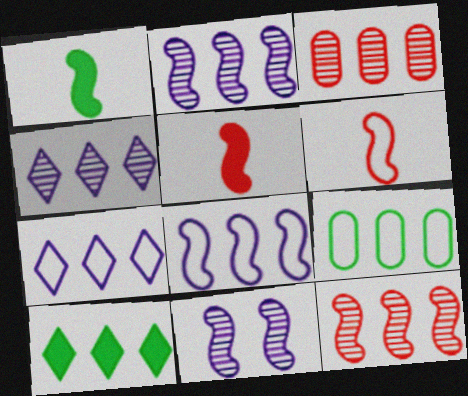[[3, 8, 10]]